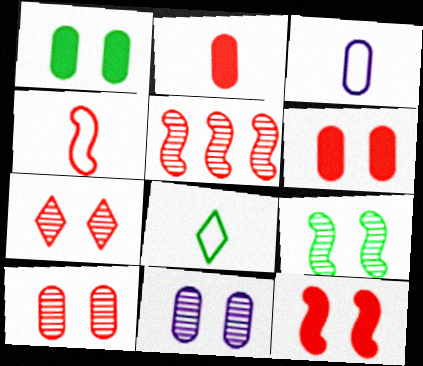[[3, 4, 8], 
[4, 5, 12], 
[7, 9, 11]]